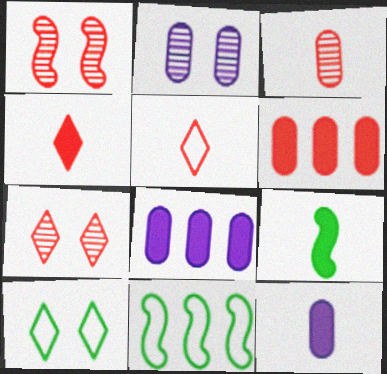[[1, 5, 6], 
[2, 4, 11], 
[4, 9, 12], 
[7, 11, 12]]